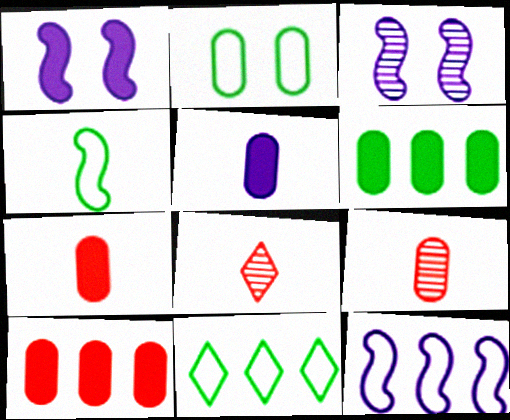[[1, 9, 11], 
[2, 4, 11], 
[3, 7, 11], 
[4, 5, 8]]